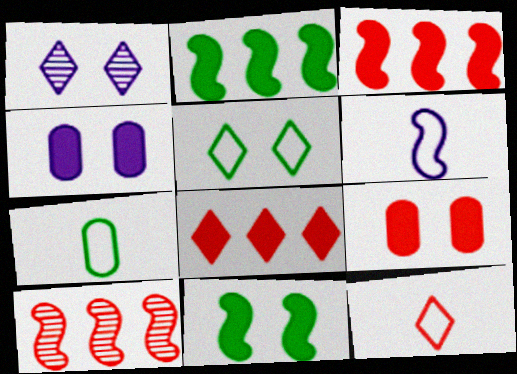[[1, 3, 7], 
[6, 7, 12], 
[6, 10, 11], 
[9, 10, 12]]